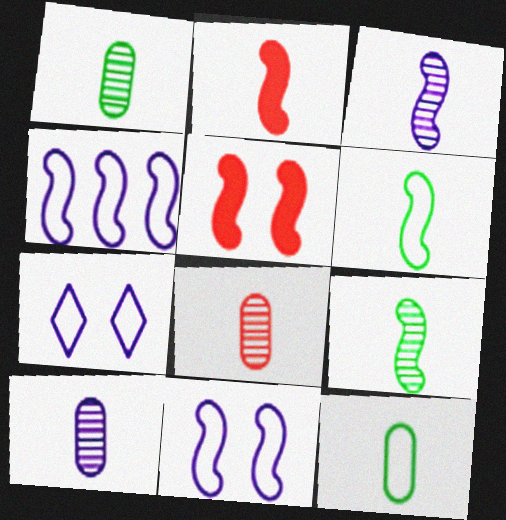[[1, 8, 10], 
[2, 3, 6], 
[4, 5, 9]]